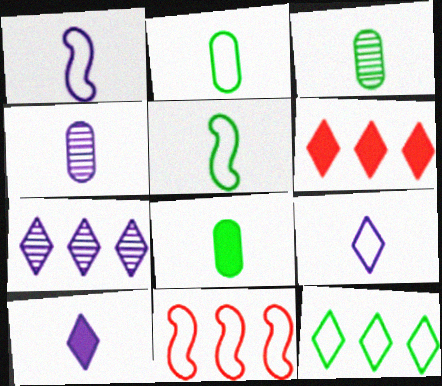[[1, 4, 10], 
[2, 3, 8], 
[6, 7, 12]]